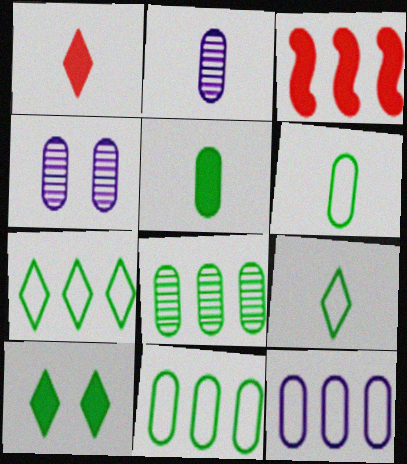[[3, 4, 9]]